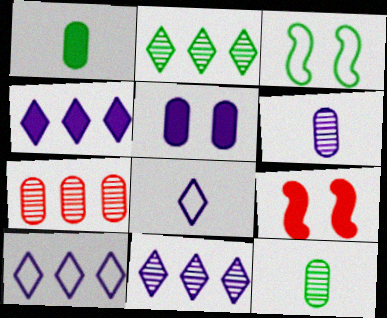[[1, 2, 3], 
[1, 4, 9], 
[4, 10, 11], 
[9, 10, 12]]